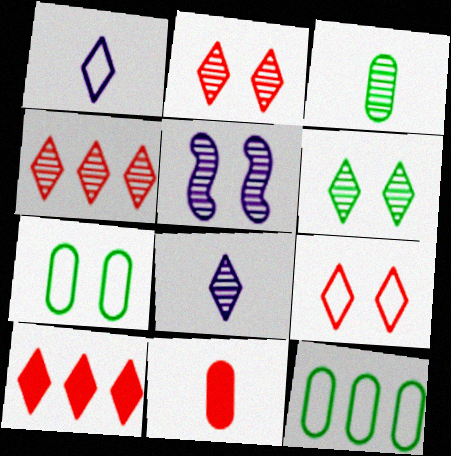[[1, 6, 10], 
[3, 4, 5], 
[4, 6, 8]]